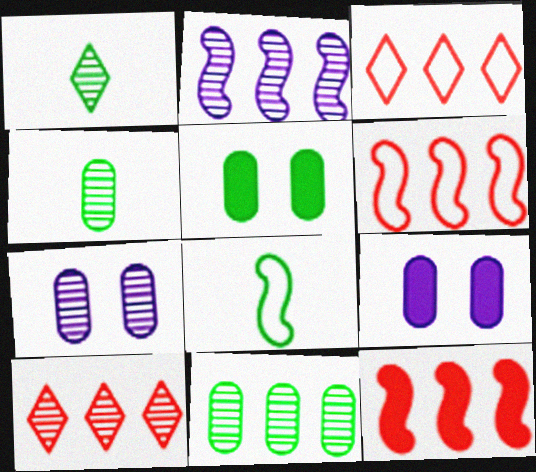[[1, 6, 9], 
[2, 10, 11], 
[8, 9, 10]]